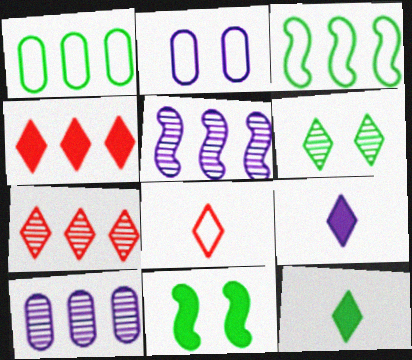[[1, 4, 5], 
[2, 3, 8], 
[2, 5, 9], 
[3, 4, 10], 
[8, 10, 11]]